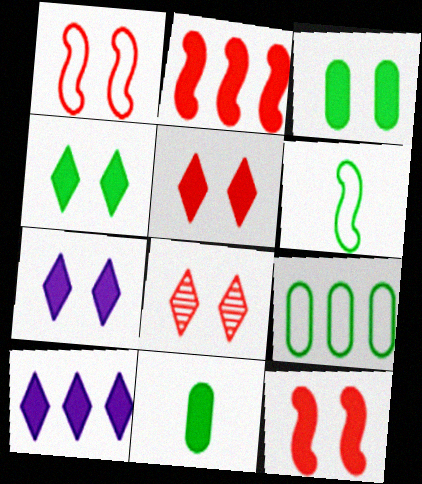[[2, 7, 11], 
[3, 7, 12], 
[4, 5, 7], 
[10, 11, 12]]